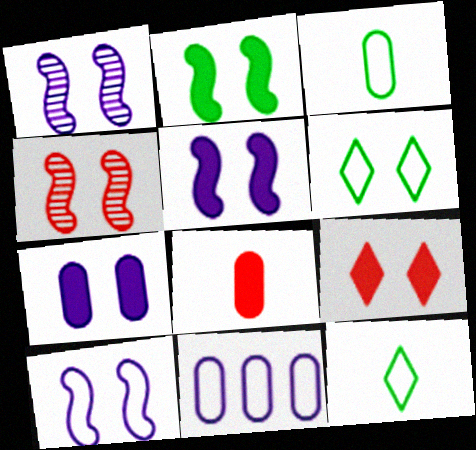[[1, 5, 10], 
[2, 4, 10], 
[2, 7, 9], 
[4, 6, 7]]